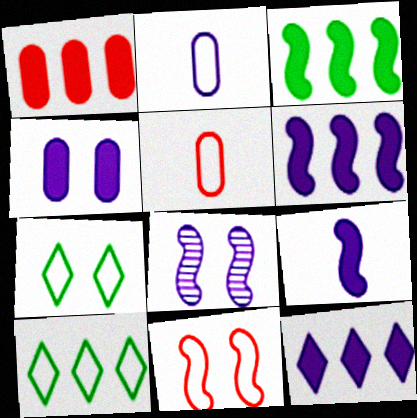[[1, 3, 12], 
[2, 8, 12], 
[2, 10, 11], 
[4, 9, 12]]